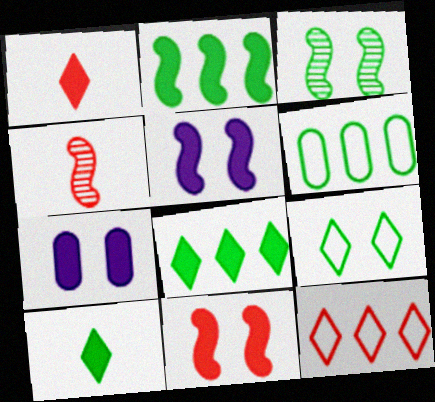[[1, 2, 7], 
[3, 6, 10]]